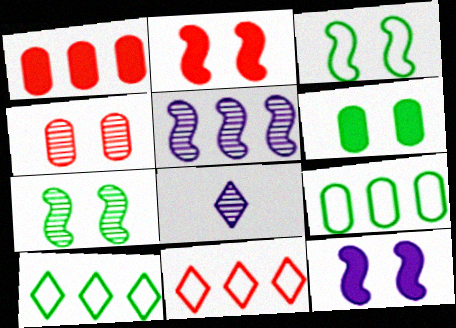[[1, 3, 8], 
[1, 5, 10], 
[2, 8, 9]]